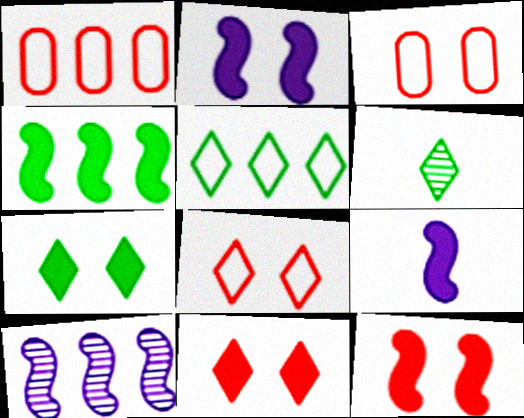[[1, 2, 6], 
[4, 9, 12], 
[5, 6, 7]]